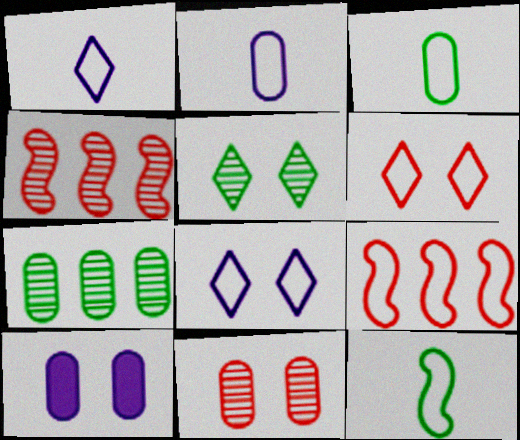[[3, 8, 9]]